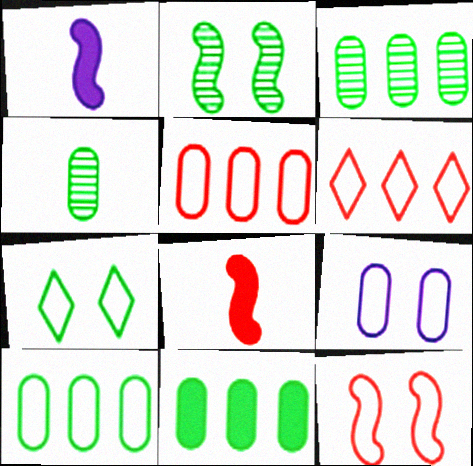[[3, 10, 11], 
[7, 9, 12]]